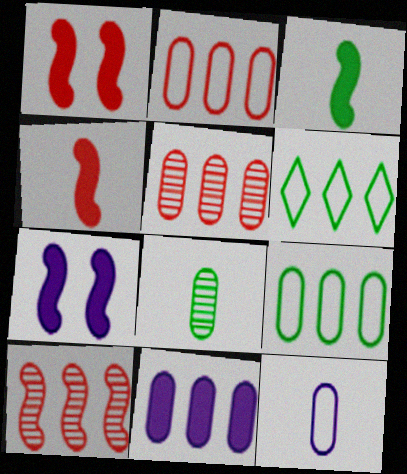[[5, 9, 11], 
[6, 10, 11]]